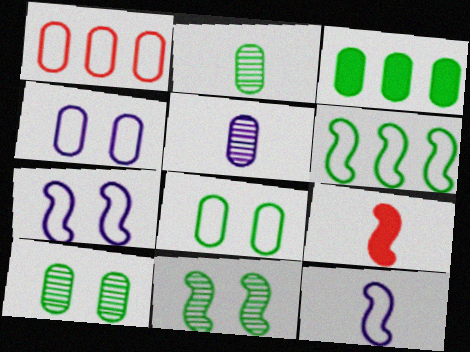[[2, 3, 8]]